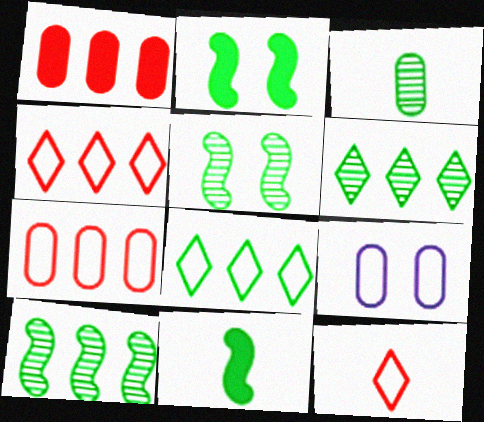[[1, 3, 9], 
[2, 3, 8], 
[3, 5, 6]]